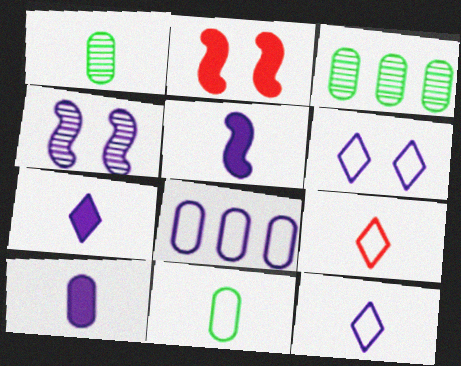[[1, 5, 9], 
[2, 3, 12], 
[4, 7, 8], 
[5, 7, 10]]